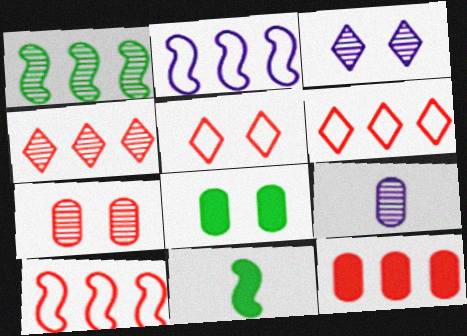[[4, 10, 12]]